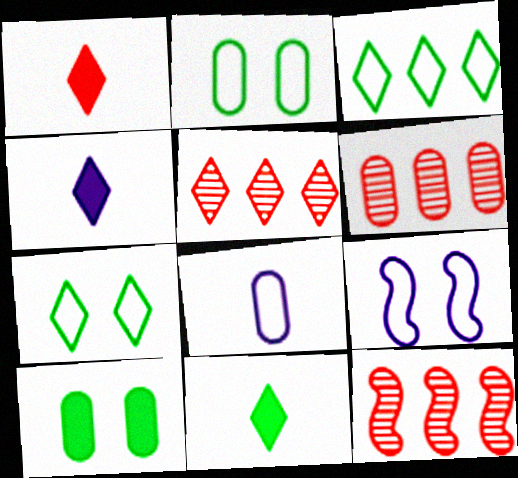[[1, 4, 11], 
[2, 4, 12], 
[4, 5, 7], 
[5, 6, 12], 
[6, 8, 10], 
[6, 9, 11]]